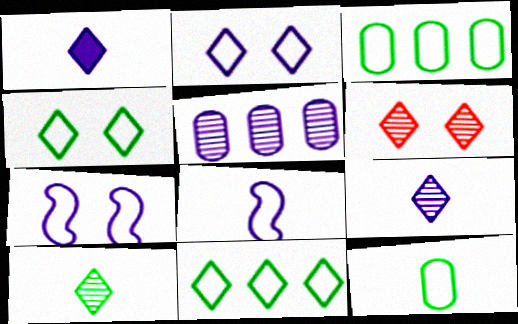[[1, 5, 7], 
[1, 6, 11]]